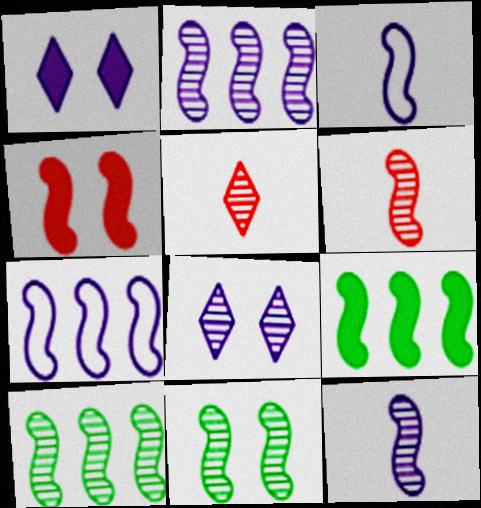[[2, 6, 11], 
[3, 4, 10]]